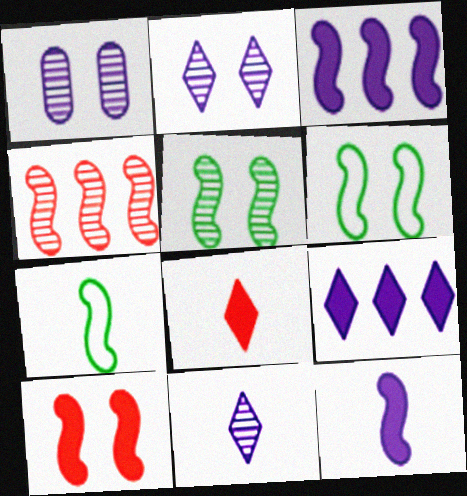[[4, 6, 12]]